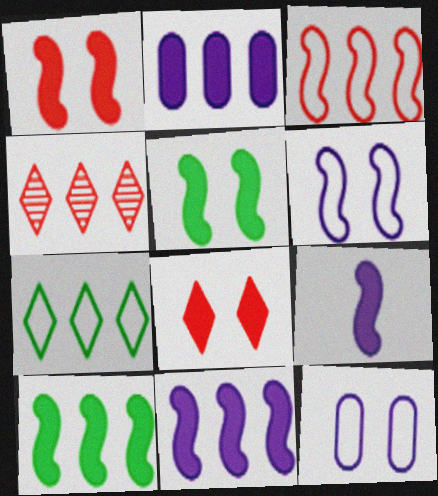[[1, 9, 10]]